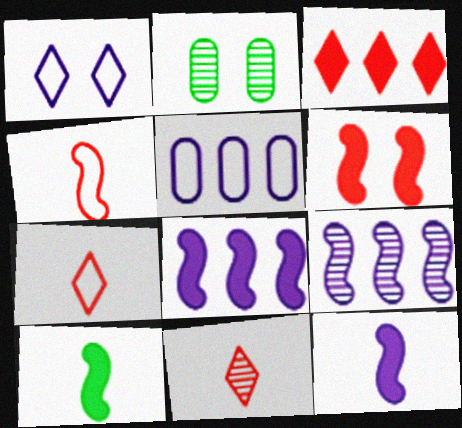[[1, 2, 6], 
[2, 7, 8], 
[2, 9, 11], 
[6, 8, 10]]